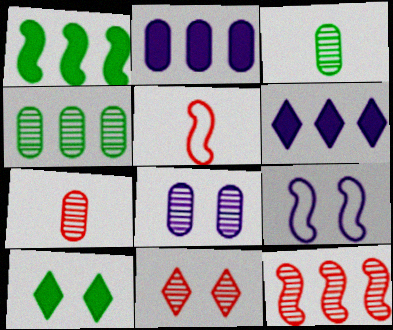[[4, 7, 8], 
[7, 11, 12]]